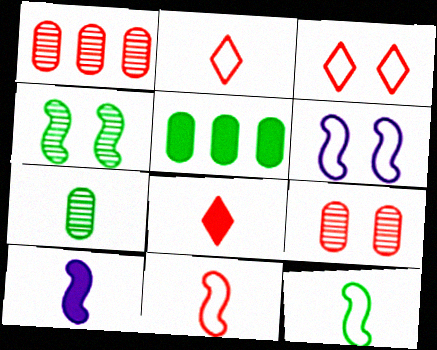[[2, 7, 10]]